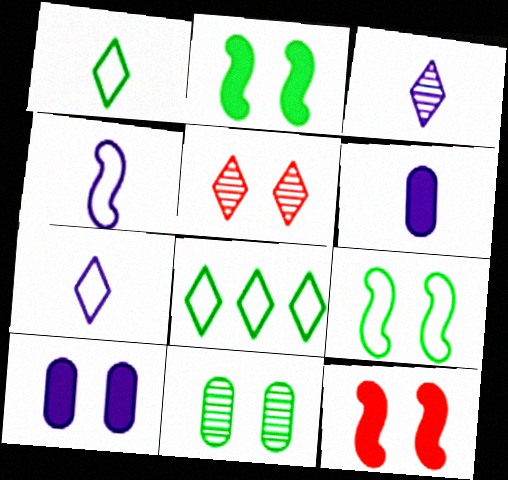[[3, 4, 6], 
[5, 9, 10]]